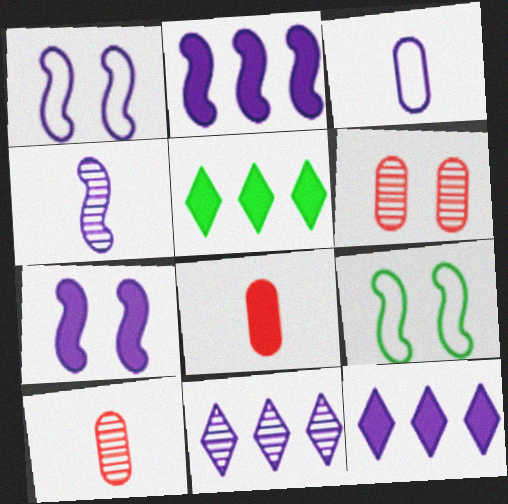[[1, 2, 4], 
[1, 5, 10], 
[3, 7, 11], 
[5, 7, 8], 
[8, 9, 11], 
[9, 10, 12]]